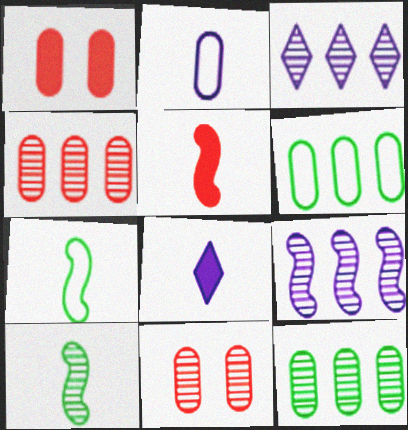[[1, 2, 12], 
[1, 3, 7], 
[3, 10, 11]]